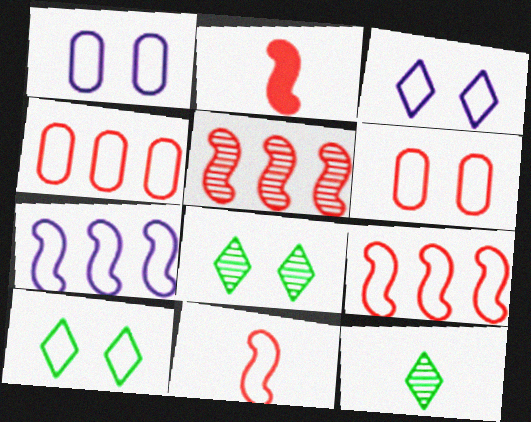[]